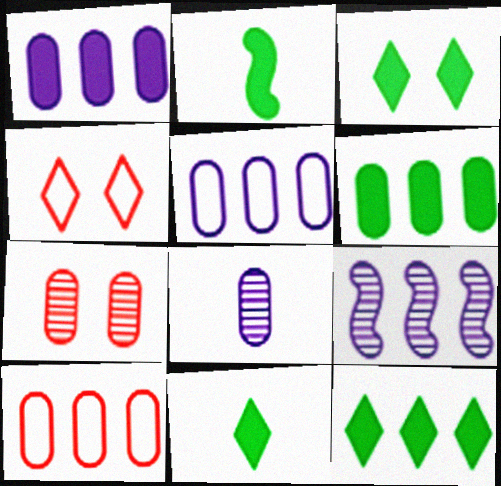[[2, 3, 6], 
[3, 11, 12], 
[9, 10, 12]]